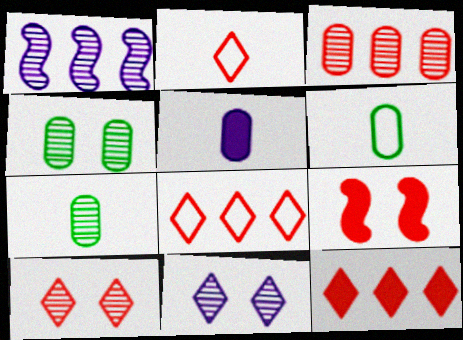[[1, 7, 10], 
[2, 3, 9], 
[2, 10, 12]]